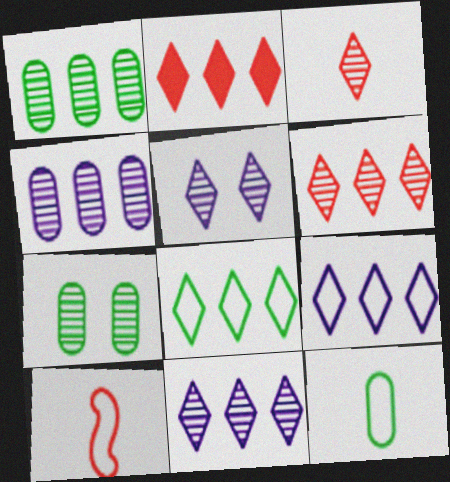[[2, 8, 11]]